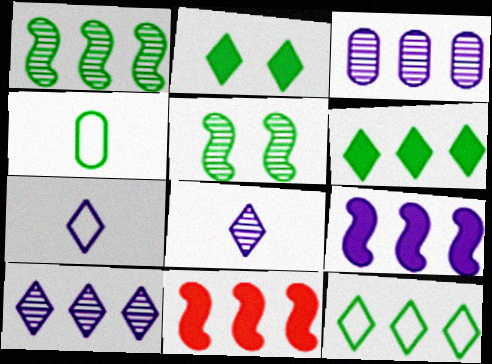[[1, 2, 4], 
[3, 11, 12], 
[4, 5, 6]]